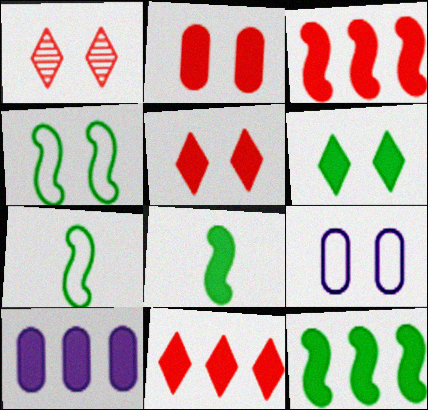[[1, 7, 10], 
[5, 8, 10], 
[10, 11, 12]]